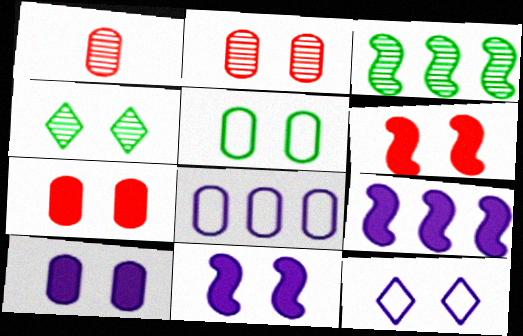[[2, 5, 10]]